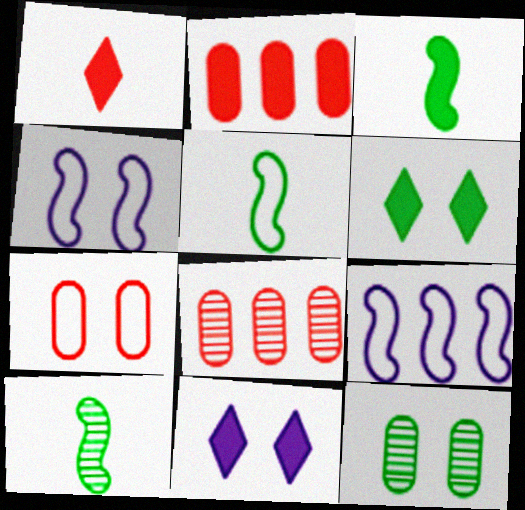[[1, 9, 12], 
[2, 3, 11], 
[3, 5, 10], 
[5, 8, 11]]